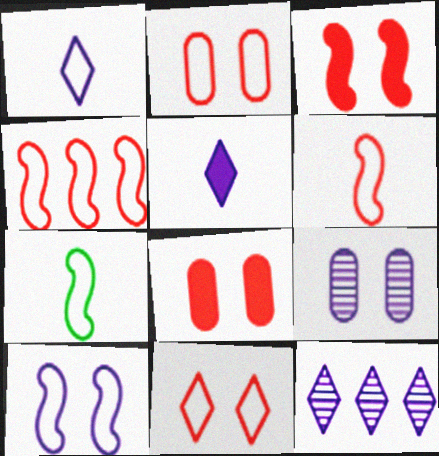[[4, 7, 10], 
[7, 8, 12]]